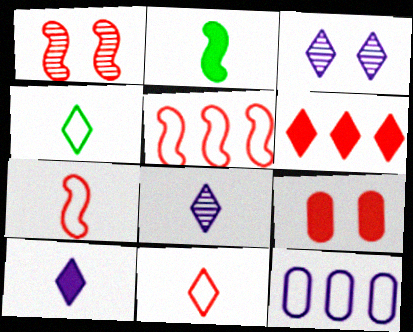[[3, 4, 6]]